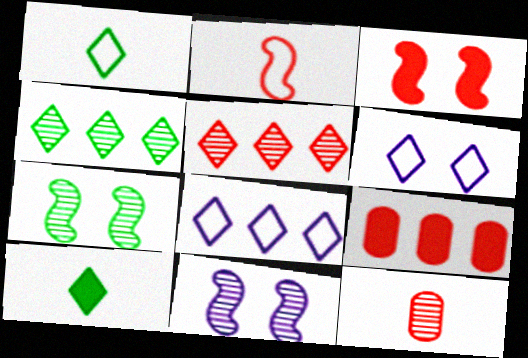[[1, 9, 11], 
[4, 11, 12], 
[5, 6, 10]]